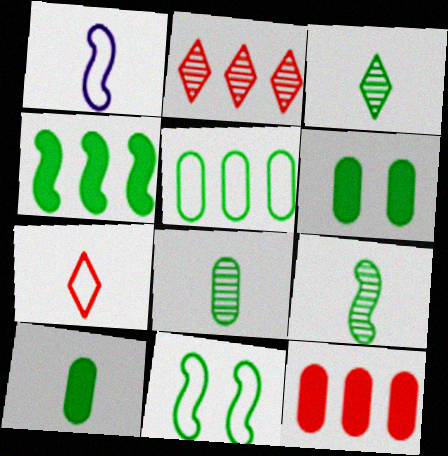[[1, 2, 6], 
[3, 8, 9], 
[4, 9, 11], 
[5, 6, 8]]